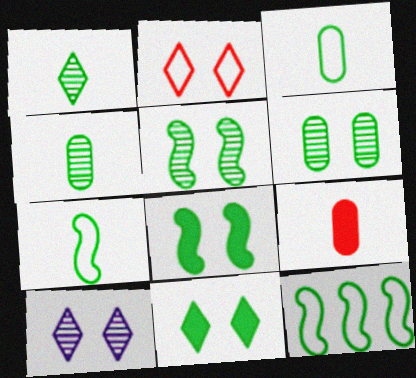[[2, 10, 11], 
[4, 11, 12], 
[9, 10, 12]]